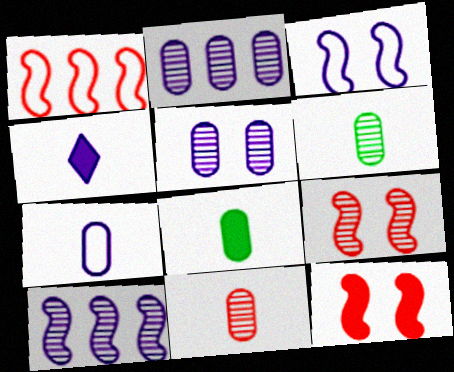[[2, 3, 4], 
[7, 8, 11]]